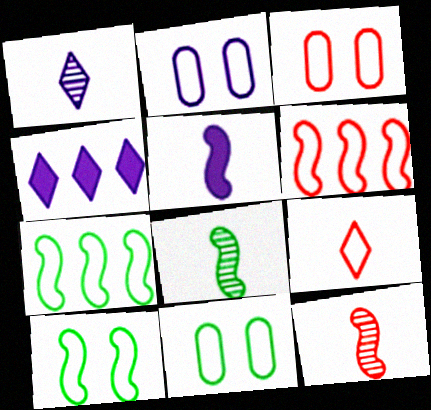[[2, 3, 11], 
[2, 7, 9], 
[3, 4, 8], 
[3, 6, 9], 
[4, 11, 12]]